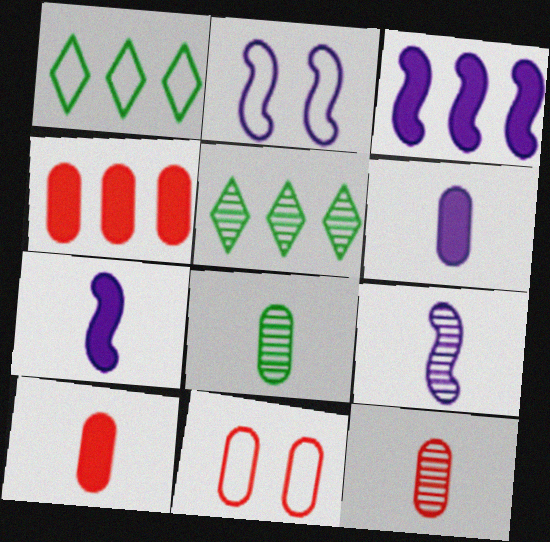[[2, 3, 9], 
[2, 5, 10], 
[4, 11, 12], 
[5, 7, 11]]